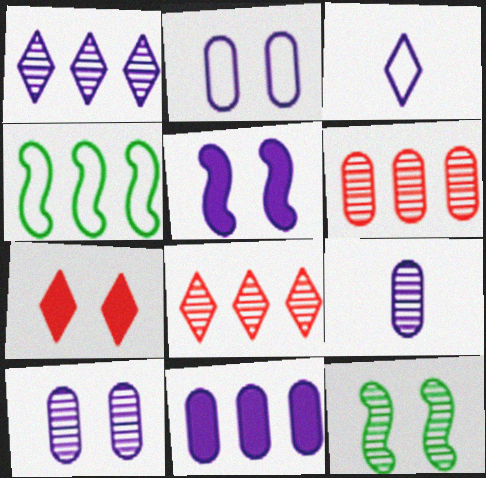[[2, 7, 12], 
[2, 9, 11], 
[4, 7, 9], 
[4, 8, 11], 
[8, 9, 12]]